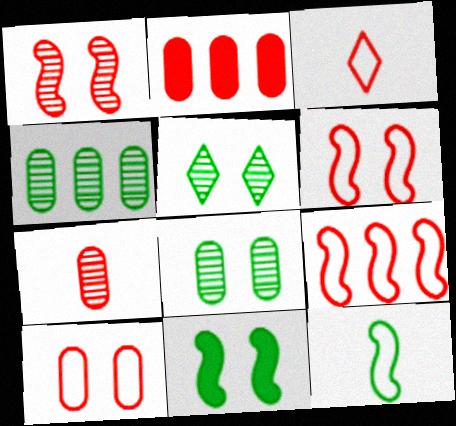[[1, 2, 3], 
[2, 7, 10], 
[3, 9, 10]]